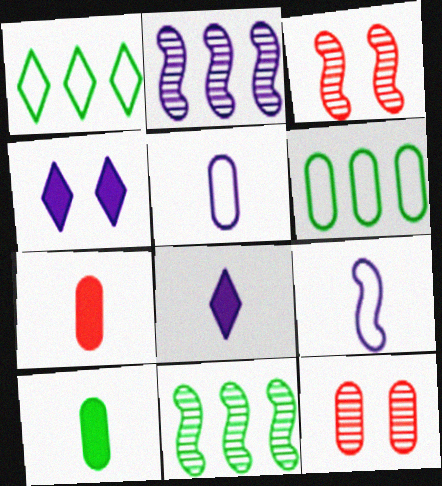[[2, 4, 5], 
[3, 6, 8]]